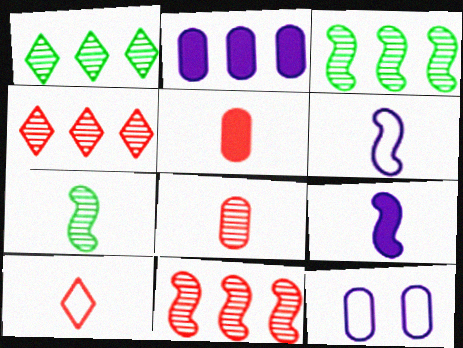[]